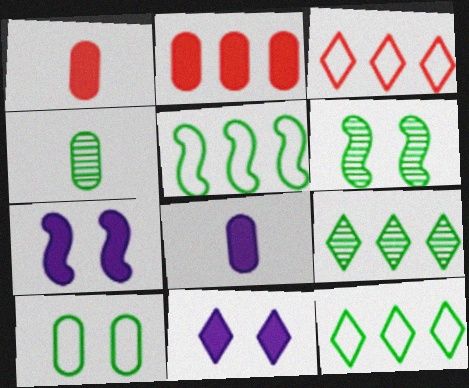[[3, 4, 7], 
[3, 6, 8], 
[4, 6, 9]]